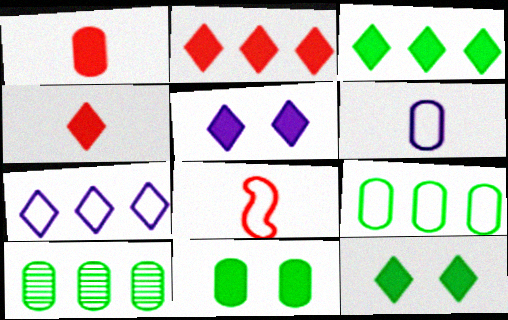[[3, 4, 5], 
[5, 8, 10]]